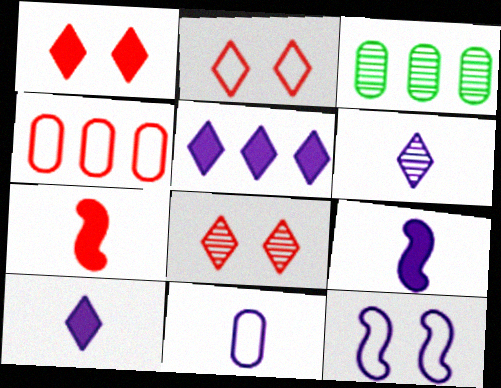[[1, 2, 8], 
[2, 3, 9], 
[4, 7, 8], 
[6, 9, 11]]